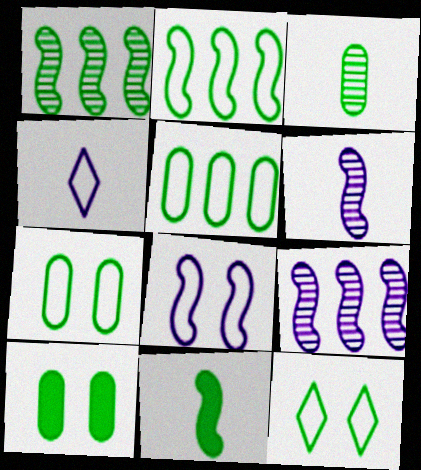[[3, 5, 10]]